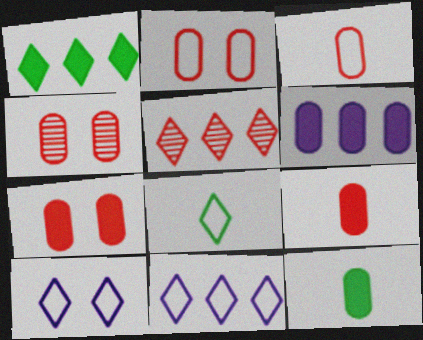[[1, 5, 11], 
[2, 4, 7], 
[6, 7, 12]]